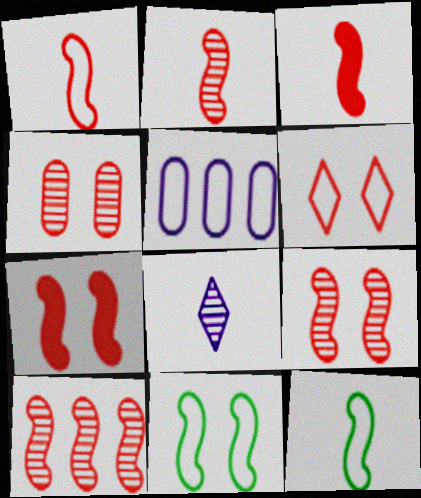[[1, 2, 3], 
[1, 7, 10], 
[2, 9, 10], 
[4, 6, 7], 
[5, 6, 12]]